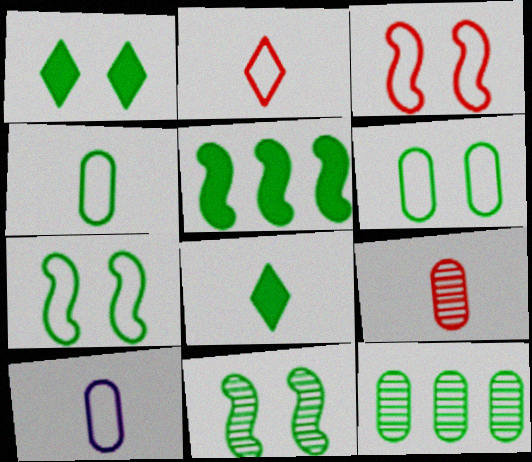[[1, 6, 11], 
[7, 8, 12]]